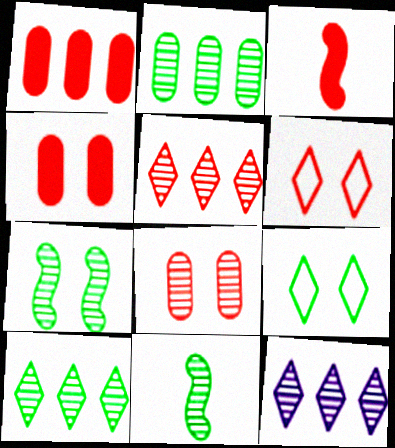[[5, 10, 12], 
[8, 11, 12]]